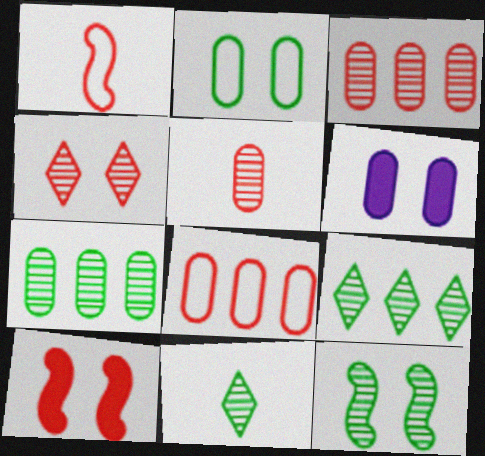[[1, 6, 9], 
[7, 11, 12]]